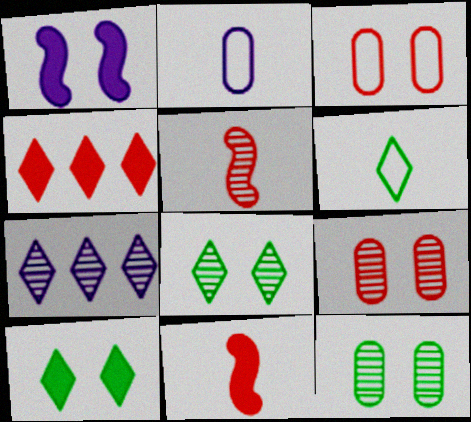[[1, 2, 7], 
[1, 3, 8], 
[3, 4, 5], 
[5, 7, 12]]